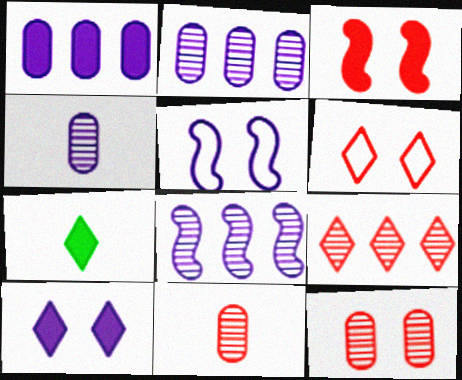[[1, 3, 7], 
[3, 6, 12]]